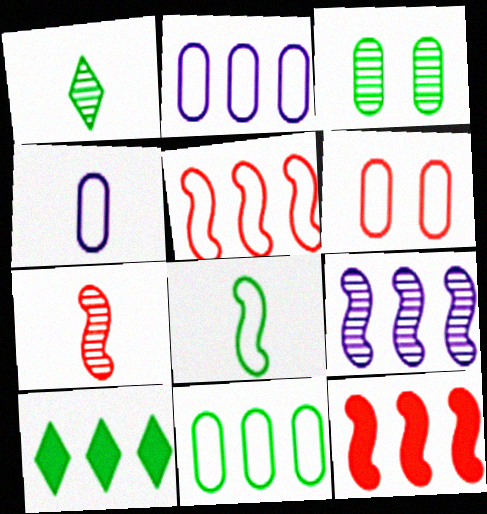[[3, 8, 10], 
[4, 6, 11]]